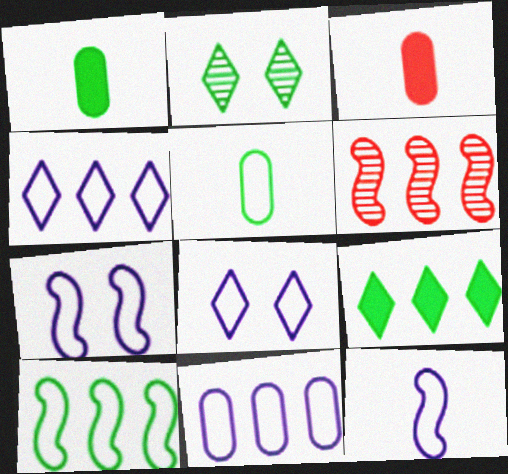[[1, 2, 10], 
[1, 6, 8], 
[6, 9, 11], 
[8, 11, 12]]